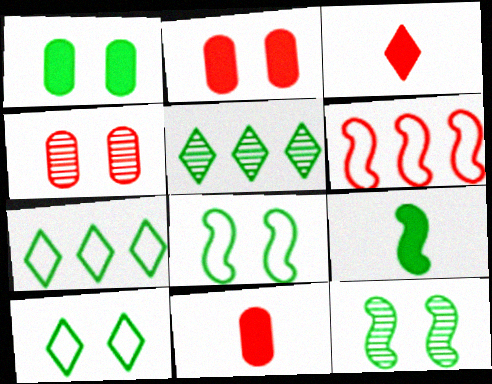[[1, 10, 12], 
[3, 4, 6]]